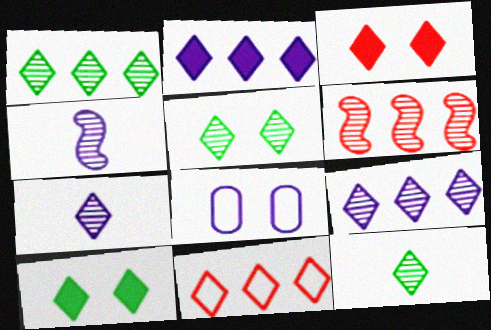[[1, 2, 11], 
[1, 5, 12], 
[2, 4, 8], 
[7, 10, 11]]